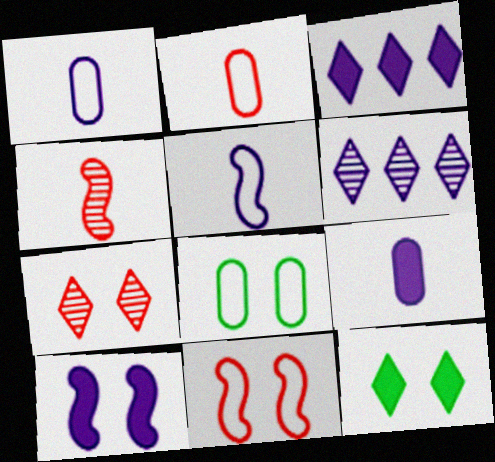[[1, 6, 10], 
[3, 4, 8], 
[3, 9, 10], 
[7, 8, 10]]